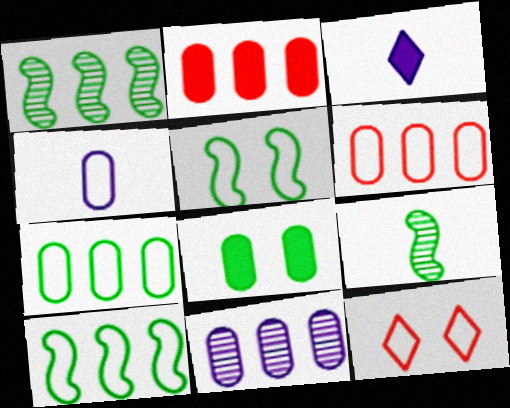[[2, 7, 11], 
[4, 10, 12]]